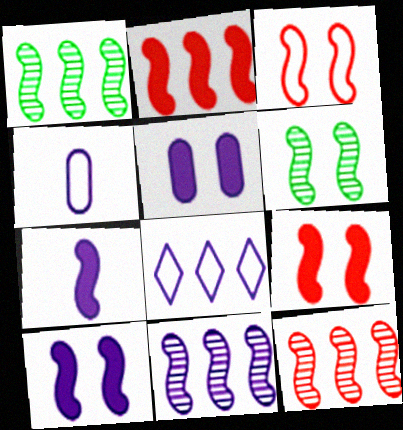[[1, 3, 7], 
[1, 11, 12], 
[3, 6, 10]]